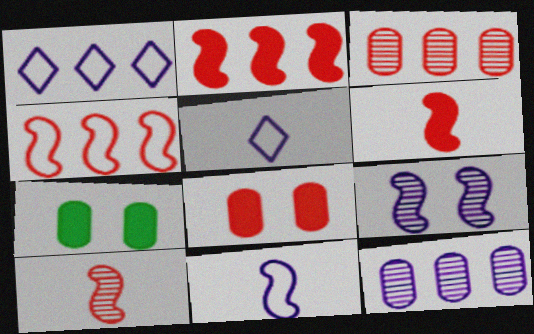[[1, 7, 10]]